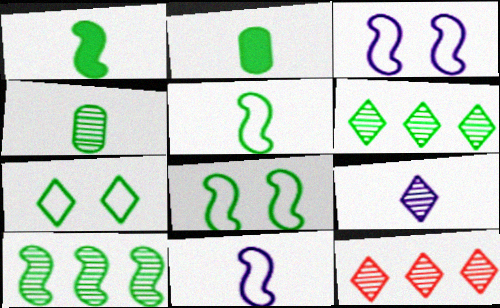[[1, 8, 10], 
[2, 3, 12], 
[2, 6, 8], 
[2, 7, 10]]